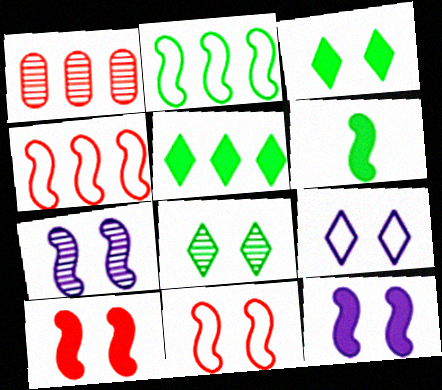[[1, 6, 9], 
[4, 6, 7]]